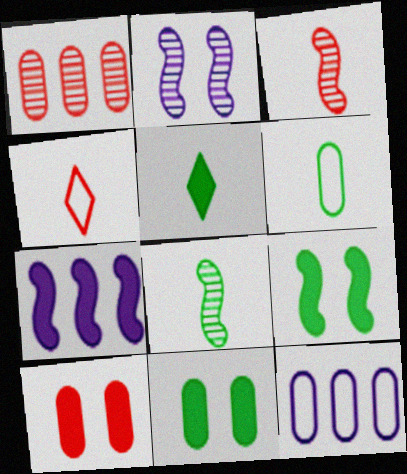[[5, 6, 8], 
[5, 7, 10]]